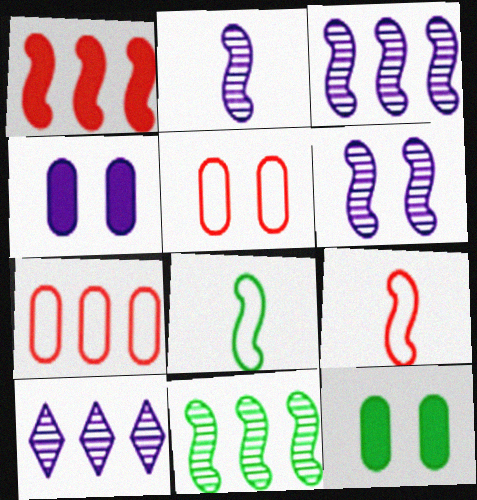[[1, 6, 8], 
[2, 3, 6], 
[9, 10, 12]]